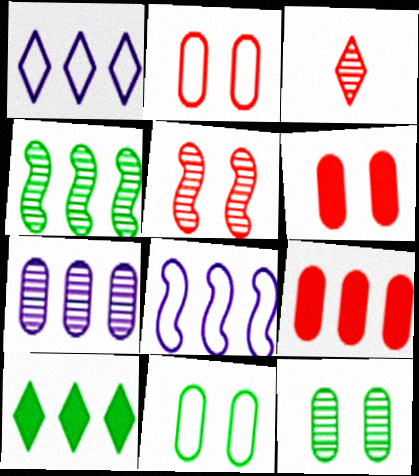[[1, 4, 9]]